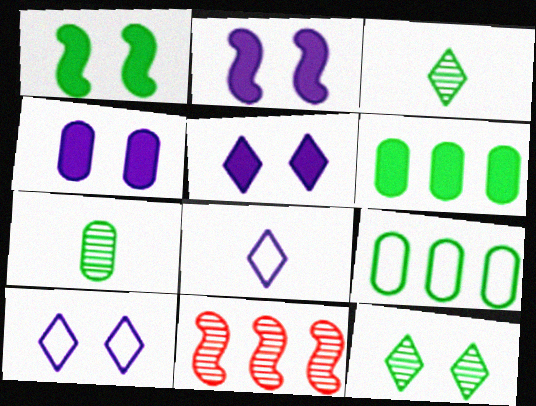[[1, 3, 9], 
[2, 4, 5]]